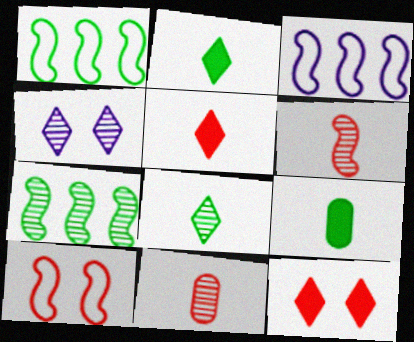[[4, 7, 11]]